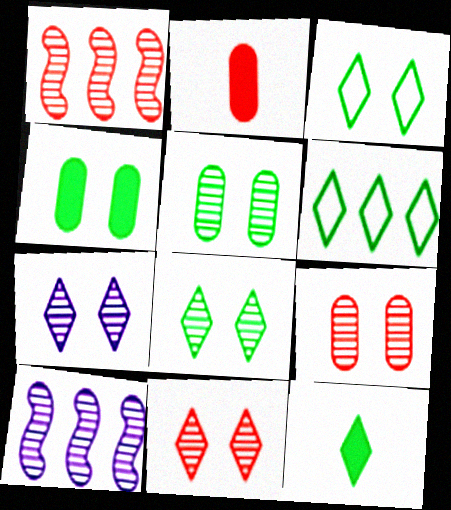[[2, 3, 10], 
[6, 8, 12], 
[7, 8, 11]]